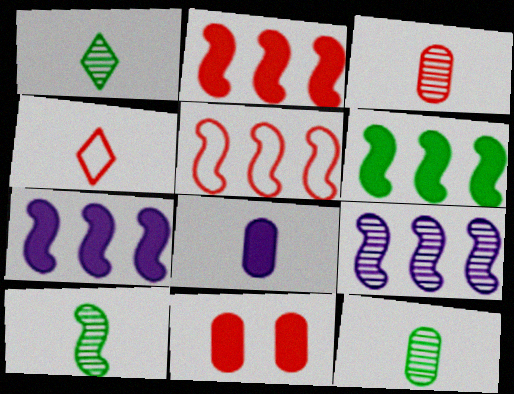[[1, 10, 12], 
[2, 6, 7], 
[4, 8, 10], 
[5, 6, 9]]